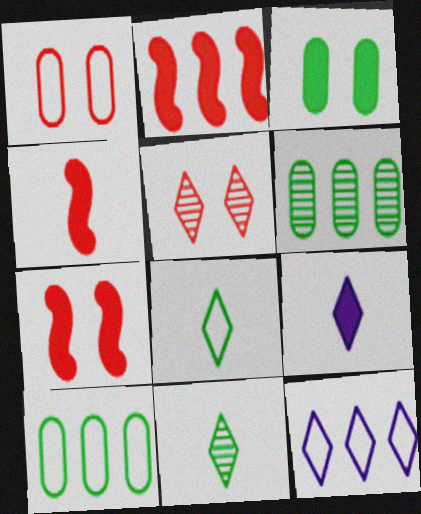[[1, 5, 7], 
[2, 3, 9], 
[2, 4, 7], 
[2, 6, 12]]